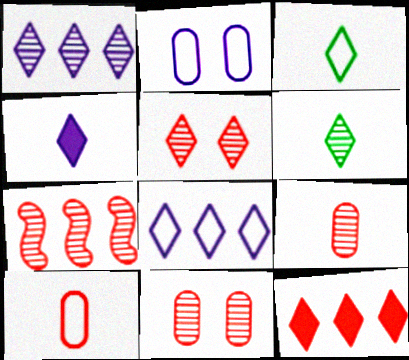[[1, 5, 6], 
[5, 7, 9]]